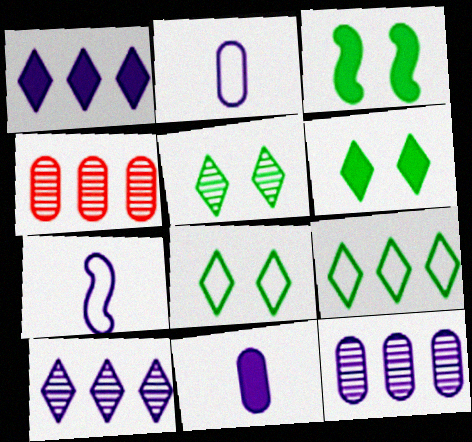[[4, 6, 7], 
[5, 6, 8]]